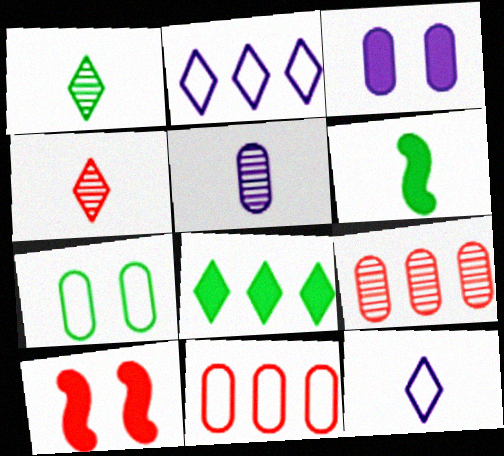[[4, 10, 11]]